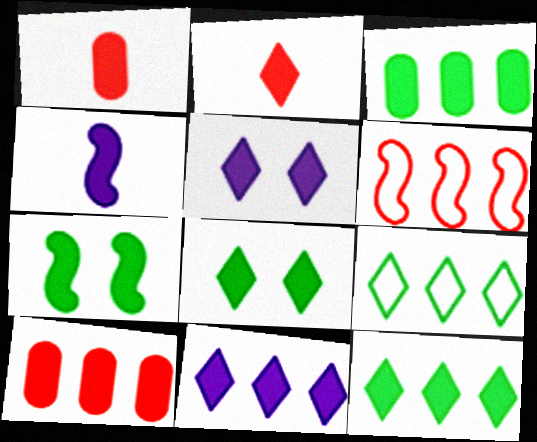[[1, 7, 11], 
[2, 5, 12], 
[2, 8, 11], 
[4, 8, 10]]